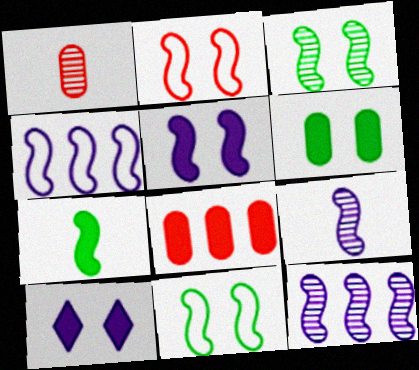[[2, 3, 5], 
[2, 7, 12], 
[4, 5, 9], 
[7, 8, 10]]